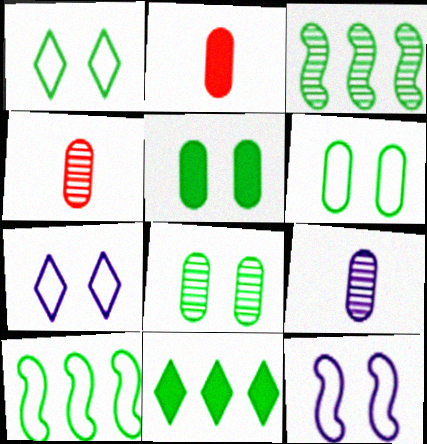[[2, 3, 7], 
[4, 11, 12], 
[5, 6, 8]]